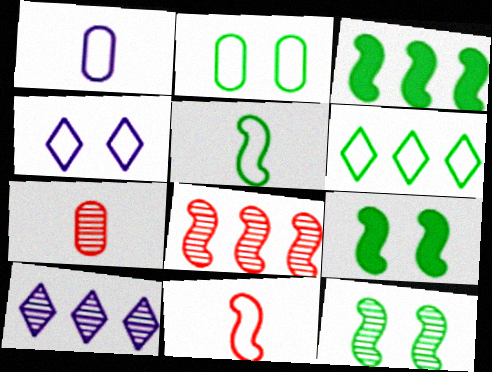[[2, 5, 6], 
[3, 4, 7], 
[3, 5, 12], 
[7, 10, 12]]